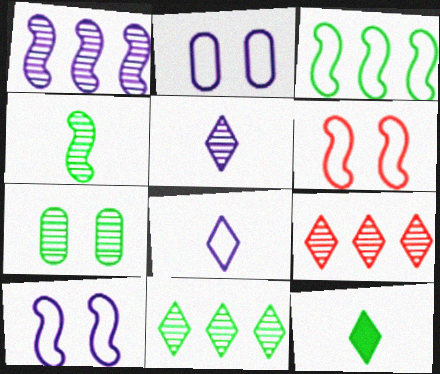[[3, 7, 12], 
[4, 7, 11]]